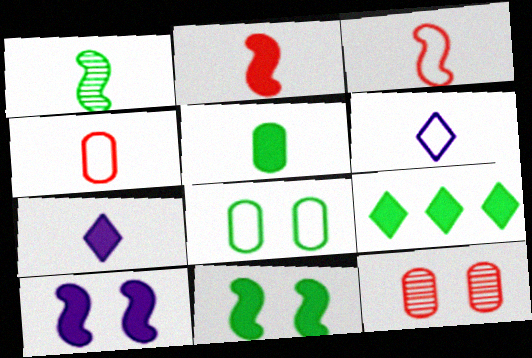[[1, 4, 7], 
[1, 8, 9], 
[2, 5, 7], 
[5, 9, 11]]